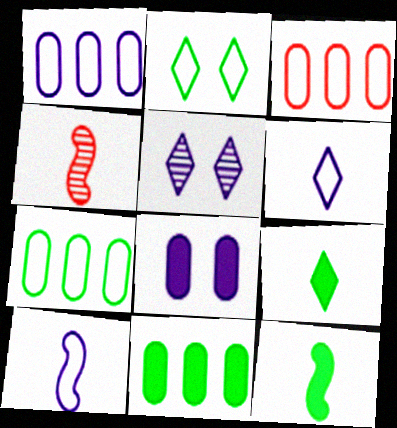[[1, 3, 7], 
[2, 3, 10], 
[3, 5, 12], 
[4, 10, 12]]